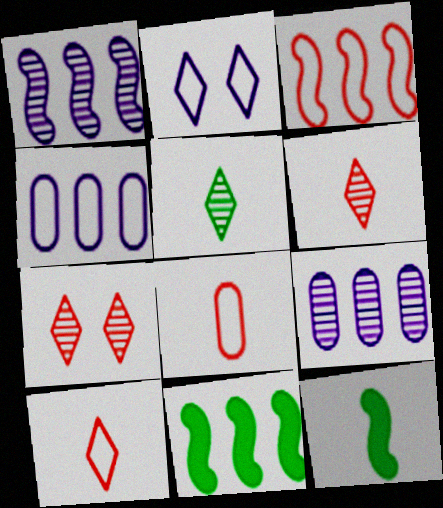[[1, 3, 11], 
[4, 7, 12]]